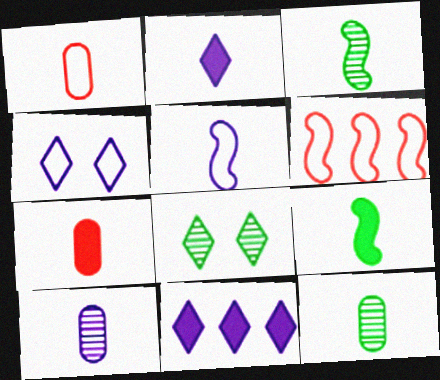[[1, 2, 3], 
[2, 5, 10], 
[2, 7, 9]]